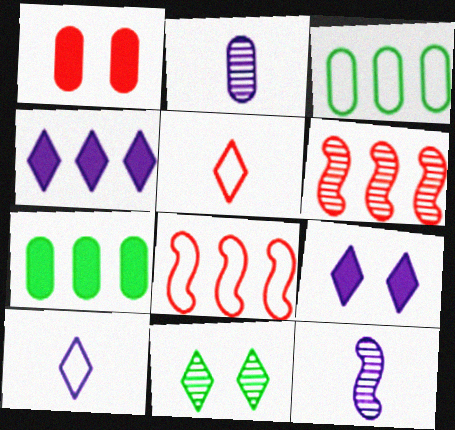[[1, 2, 3], 
[1, 5, 6], 
[2, 6, 11], 
[3, 4, 6], 
[4, 5, 11]]